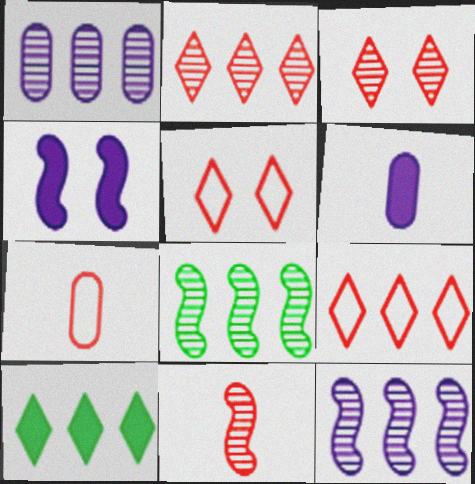[[1, 2, 8], 
[5, 6, 8]]